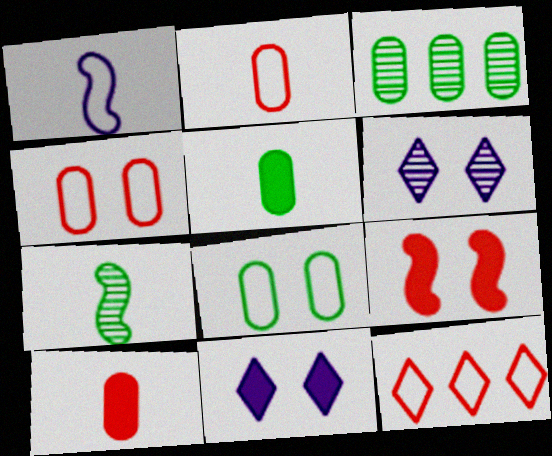[[1, 8, 12], 
[3, 5, 8], 
[6, 8, 9]]